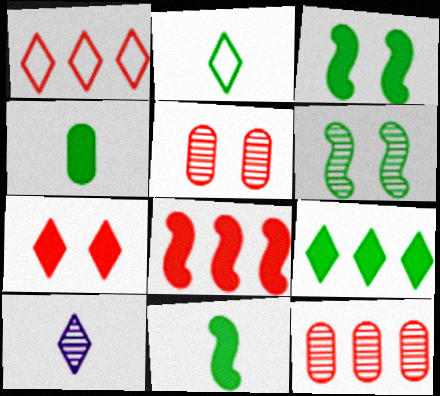[[1, 8, 12], 
[3, 4, 9], 
[6, 10, 12]]